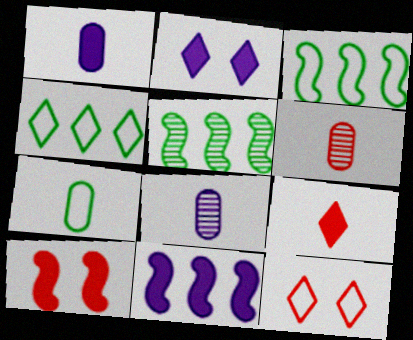[[1, 2, 11], 
[1, 5, 12], 
[1, 6, 7], 
[2, 3, 6], 
[4, 8, 10]]